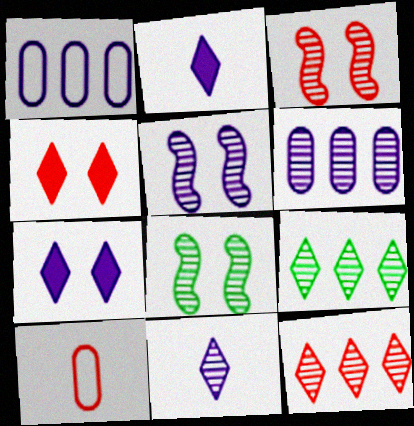[[1, 2, 5], 
[3, 5, 8], 
[5, 6, 11]]